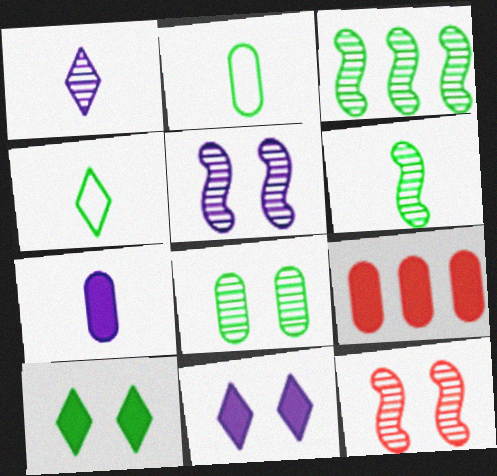[[2, 3, 10], 
[4, 5, 9]]